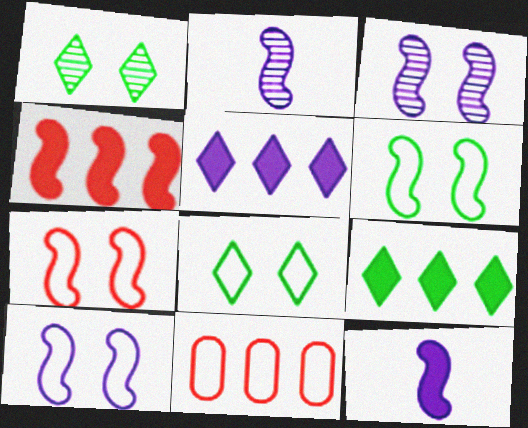[[1, 11, 12], 
[2, 4, 6], 
[6, 7, 10]]